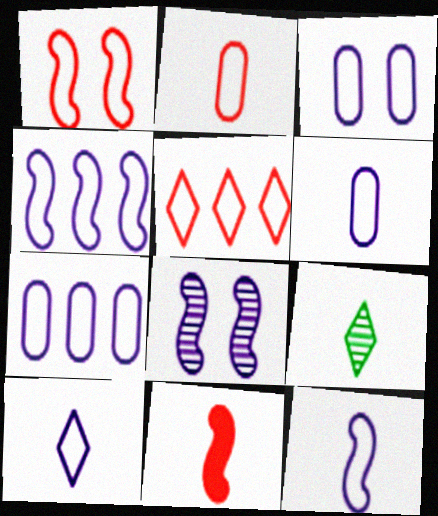[[1, 2, 5], 
[3, 4, 10], 
[3, 6, 7], 
[6, 9, 11], 
[6, 10, 12]]